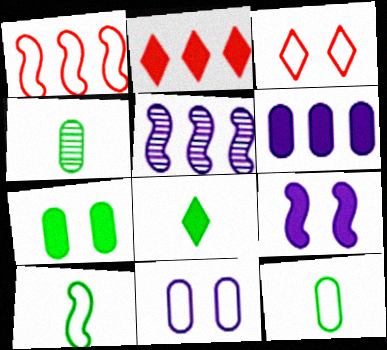[[4, 8, 10]]